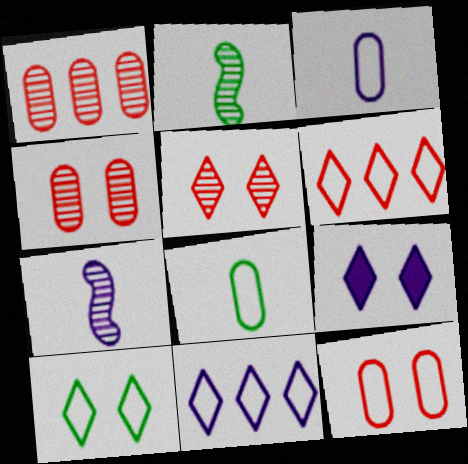[[5, 9, 10]]